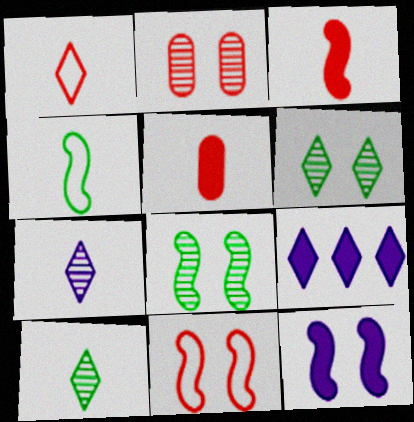[[1, 6, 9], 
[2, 4, 9], 
[4, 5, 7], 
[8, 11, 12]]